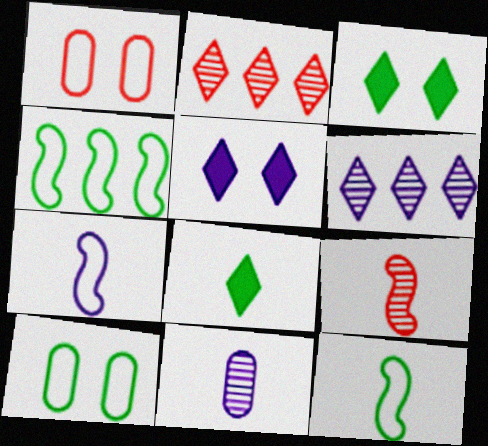[]